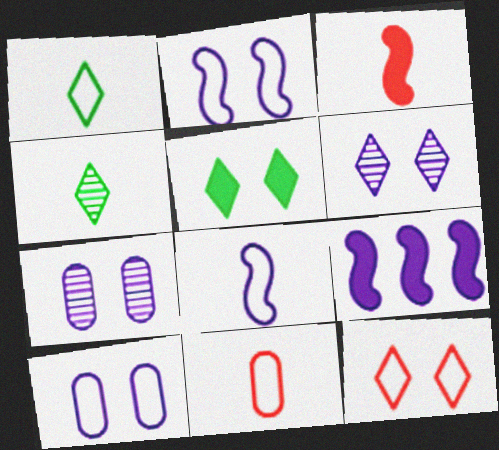[[1, 8, 11], 
[5, 6, 12]]